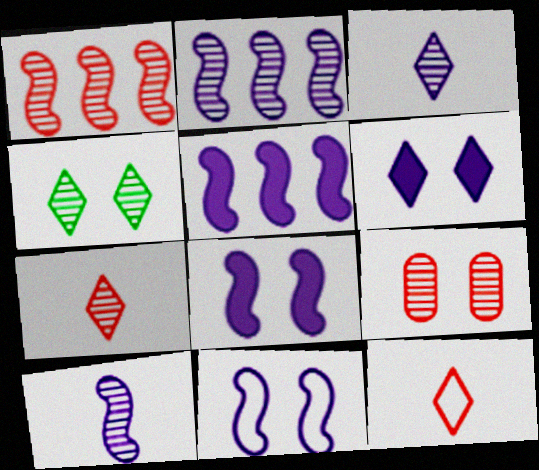[[1, 7, 9], 
[5, 10, 11]]